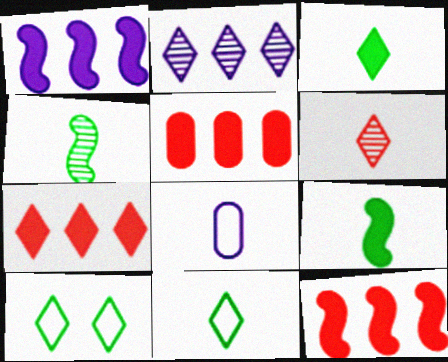[[5, 7, 12], 
[6, 8, 9]]